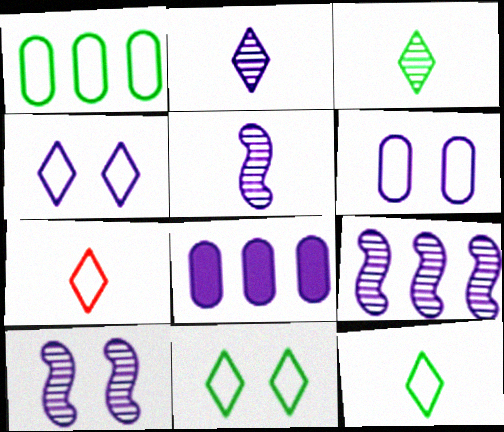[[4, 5, 8], 
[5, 9, 10]]